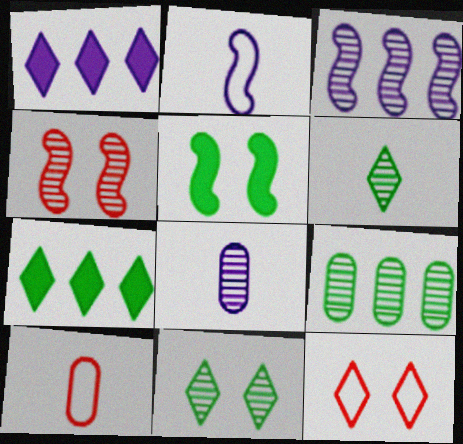[[1, 6, 12]]